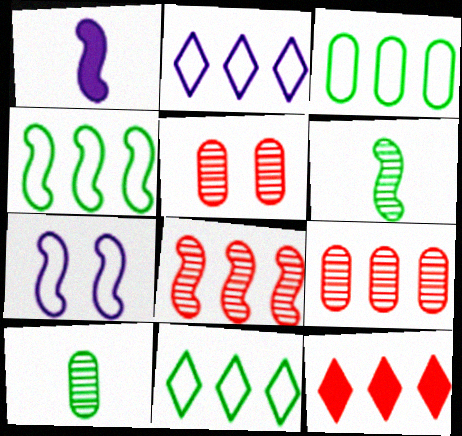[[1, 5, 11], 
[3, 4, 11], 
[7, 10, 12]]